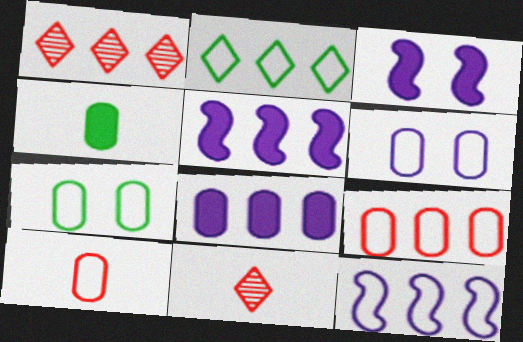[[2, 9, 12], 
[5, 7, 11]]